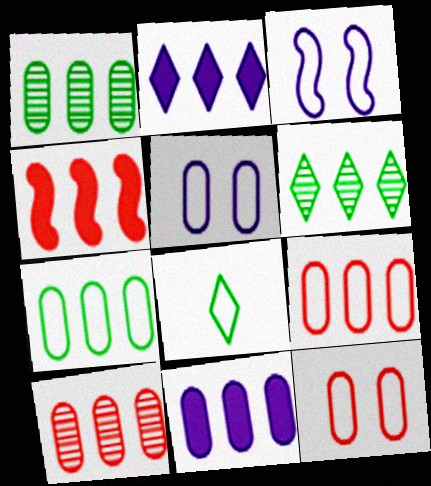[[1, 9, 11], 
[3, 8, 9], 
[7, 10, 11]]